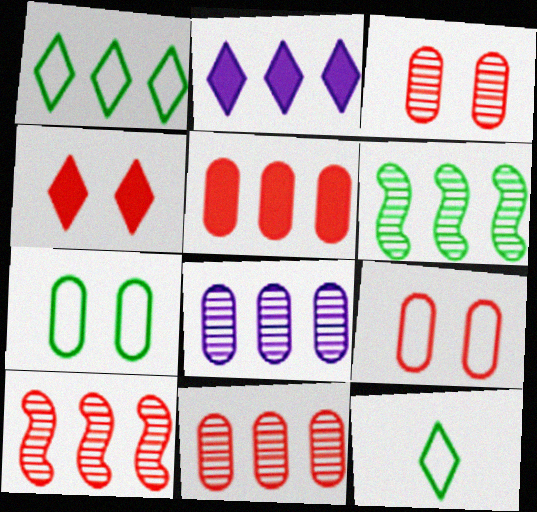[]